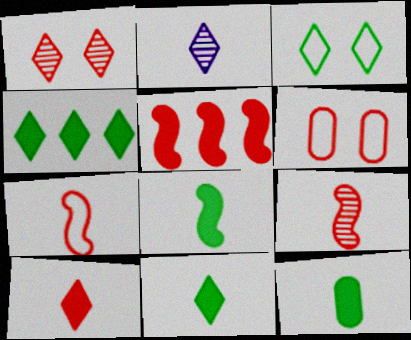[[2, 7, 12], 
[8, 11, 12]]